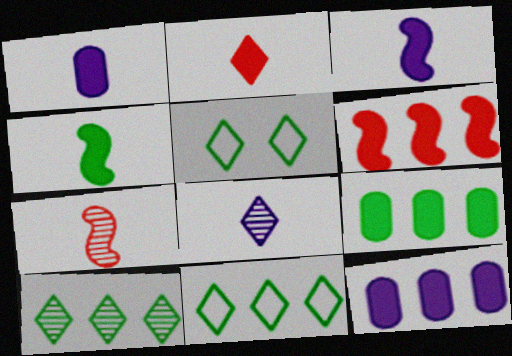[[1, 2, 4], 
[5, 7, 12]]